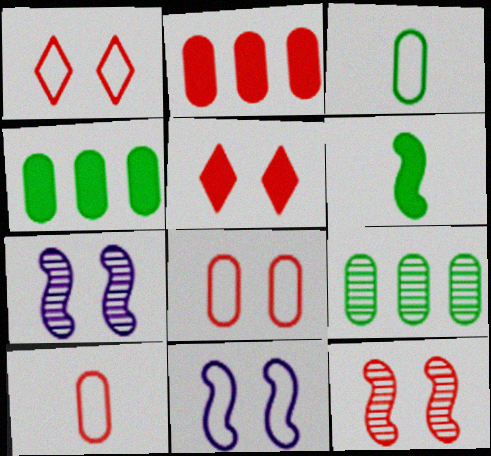[[5, 8, 12]]